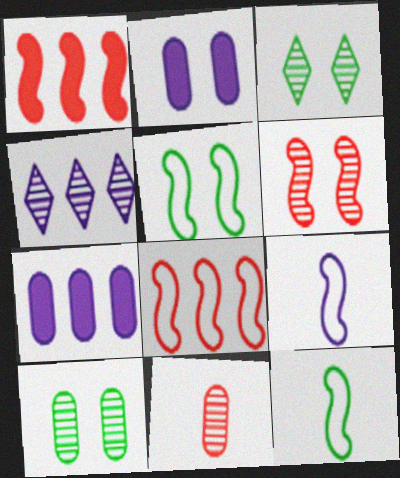[[2, 4, 9], 
[5, 8, 9]]